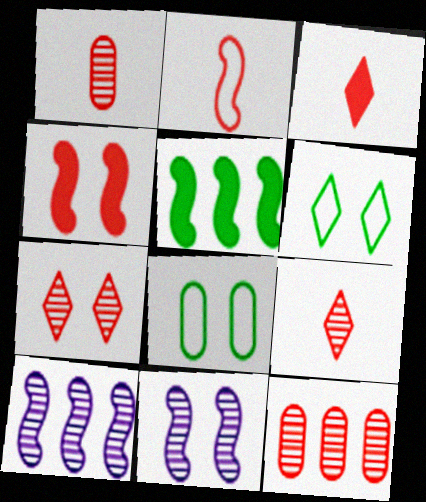[[1, 2, 3], 
[2, 5, 11], 
[3, 8, 10]]